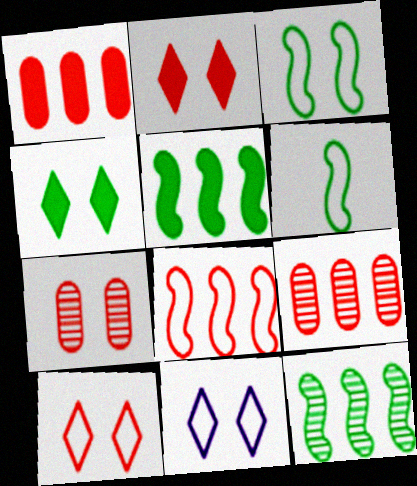[]